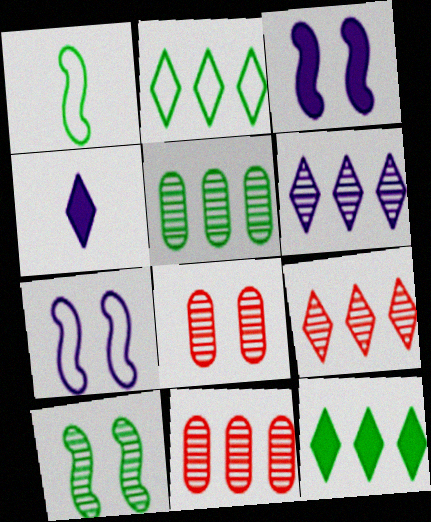[]